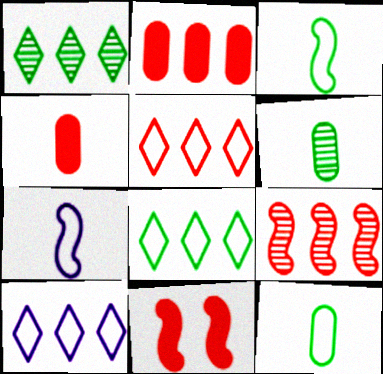[[2, 5, 9], 
[5, 8, 10], 
[6, 10, 11]]